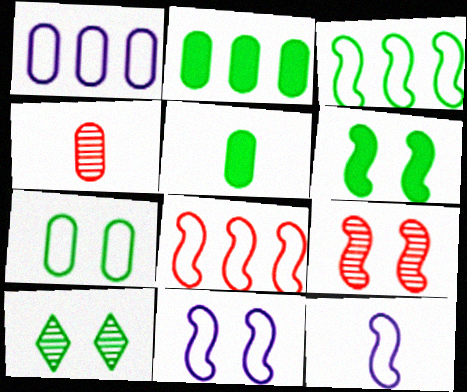[[3, 5, 10], 
[6, 7, 10], 
[6, 9, 11]]